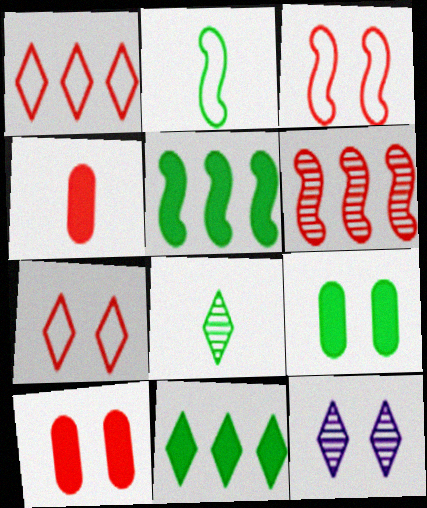[[3, 9, 12], 
[4, 6, 7]]